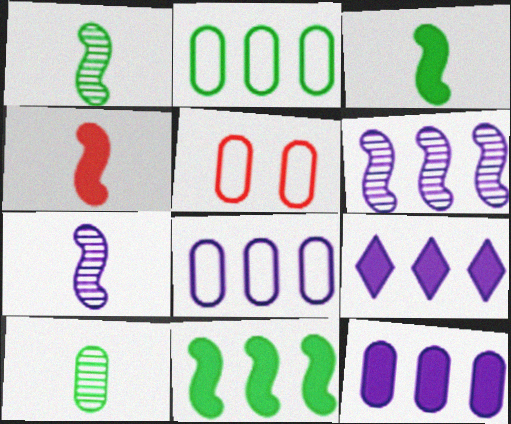[[1, 5, 9], 
[5, 10, 12], 
[6, 8, 9]]